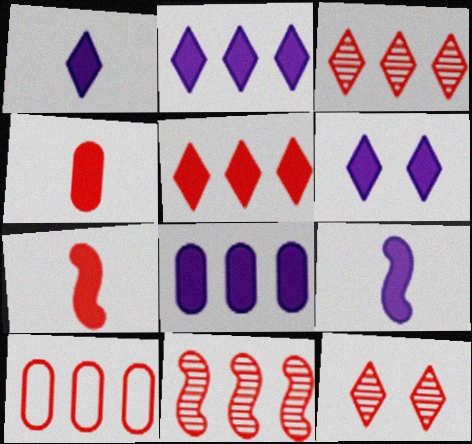[[1, 2, 6], 
[5, 10, 11], 
[6, 8, 9], 
[7, 10, 12]]